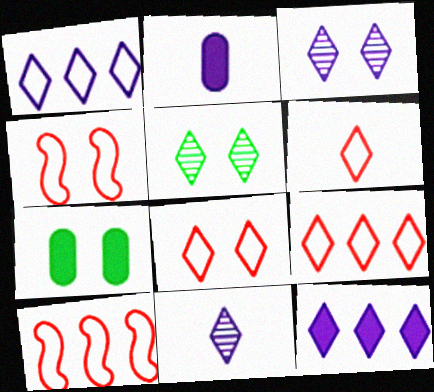[[2, 5, 10], 
[3, 4, 7], 
[5, 6, 12], 
[6, 8, 9], 
[7, 10, 11]]